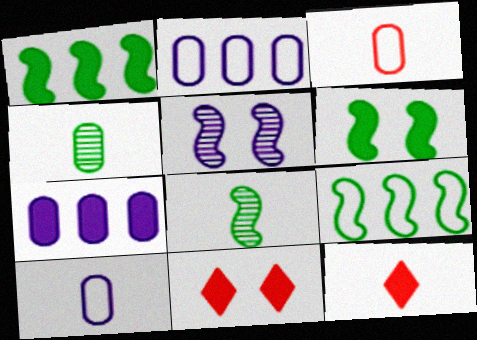[[2, 8, 11], 
[6, 7, 12], 
[6, 8, 9], 
[8, 10, 12]]